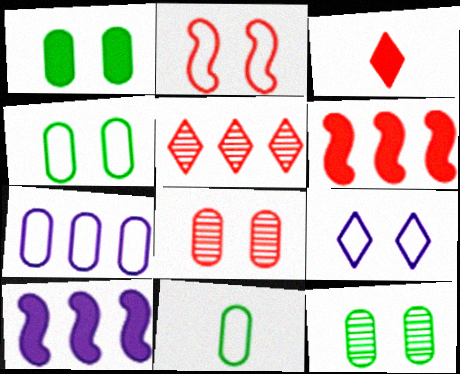[[1, 3, 10], 
[1, 4, 12], 
[2, 4, 9]]